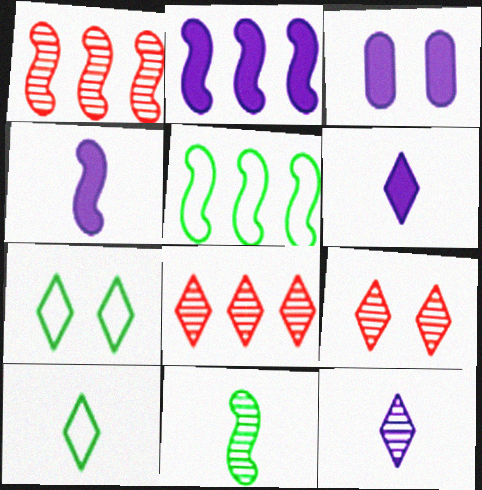[[1, 2, 5], 
[1, 3, 10], 
[2, 3, 6], 
[6, 7, 8]]